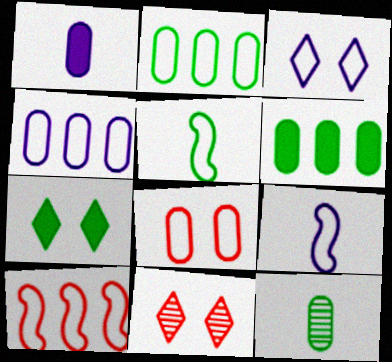[[3, 4, 9], 
[3, 7, 11], 
[6, 9, 11]]